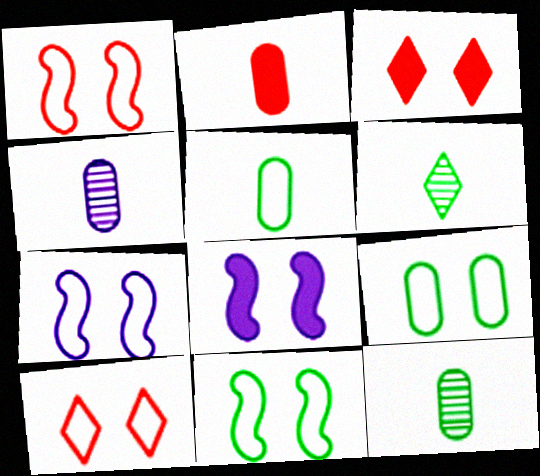[[1, 7, 11], 
[2, 4, 5], 
[7, 9, 10]]